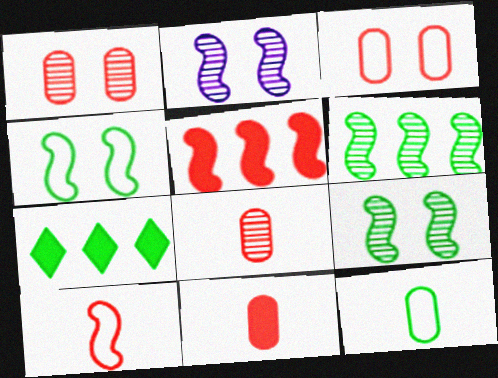[[7, 9, 12]]